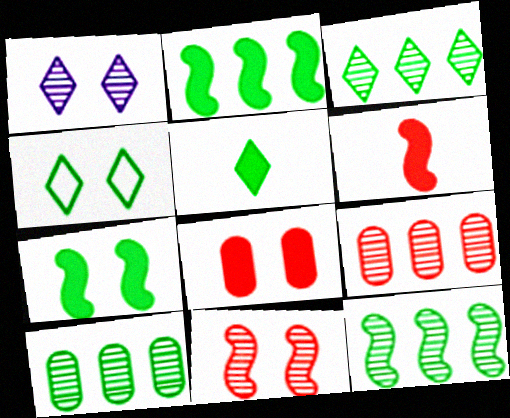[[3, 4, 5], 
[3, 10, 12]]